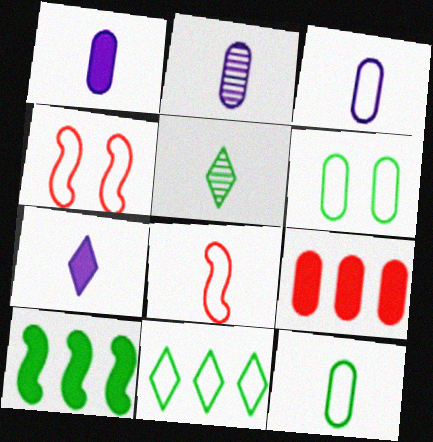[[1, 2, 3], 
[1, 5, 8], 
[2, 6, 9], 
[3, 4, 11], 
[5, 6, 10]]